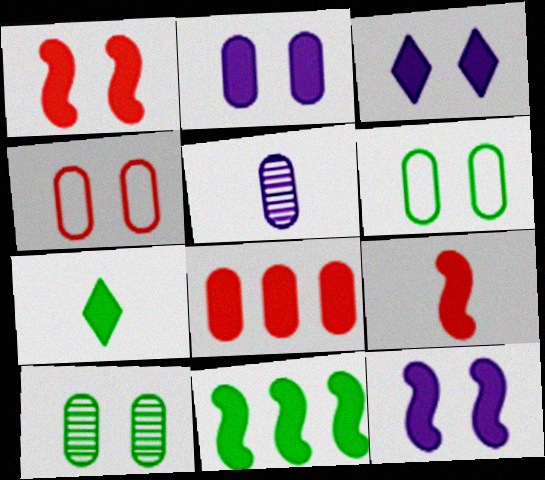[[2, 3, 12], 
[2, 4, 10], 
[5, 6, 8], 
[7, 8, 12], 
[9, 11, 12]]